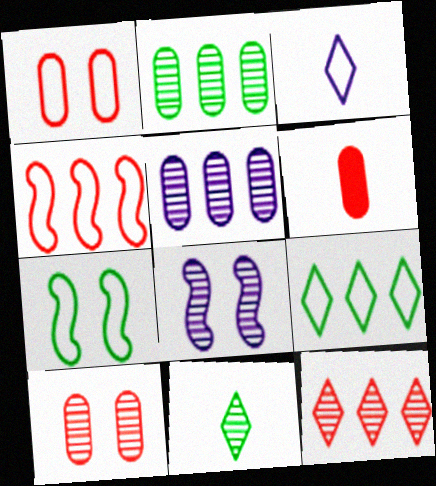[[6, 8, 9]]